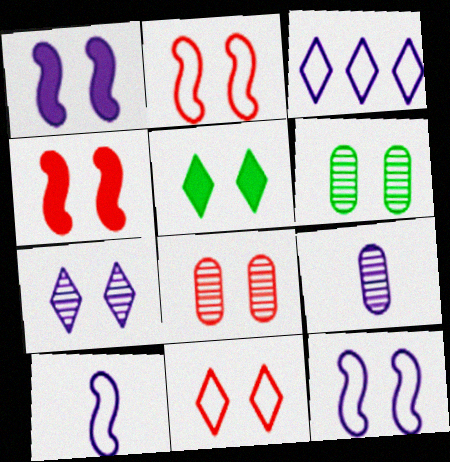[[1, 3, 9], 
[1, 6, 11], 
[4, 8, 11], 
[5, 7, 11], 
[5, 8, 12]]